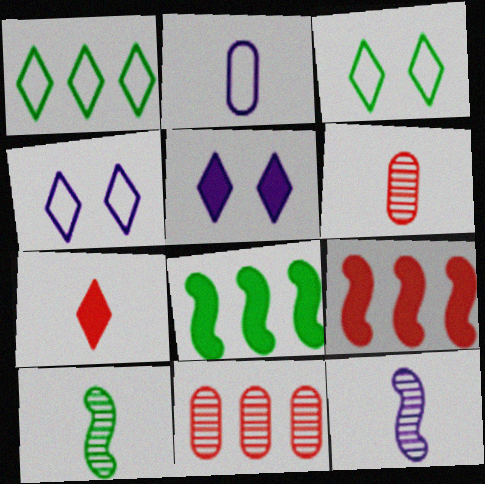[[2, 7, 10], 
[4, 6, 8]]